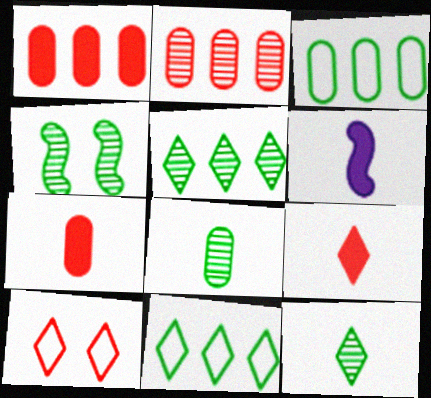[[4, 5, 8]]